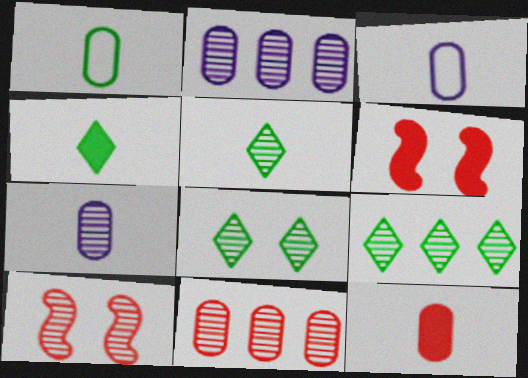[[1, 7, 12], 
[2, 5, 10], 
[3, 6, 9], 
[5, 8, 9], 
[7, 9, 10]]